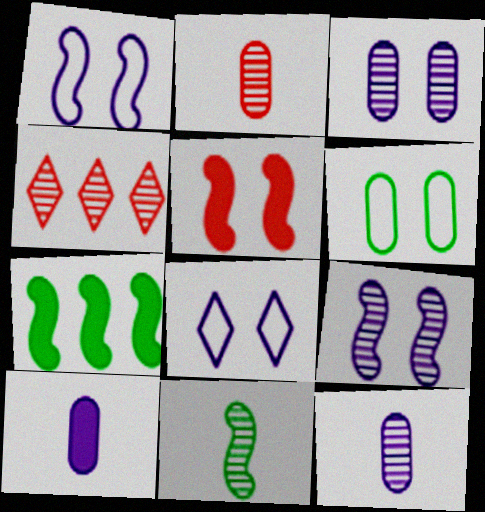[[2, 7, 8], 
[3, 4, 11]]